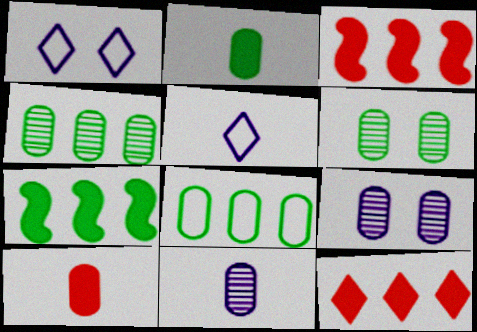[[2, 6, 8], 
[3, 5, 6], 
[8, 9, 10]]